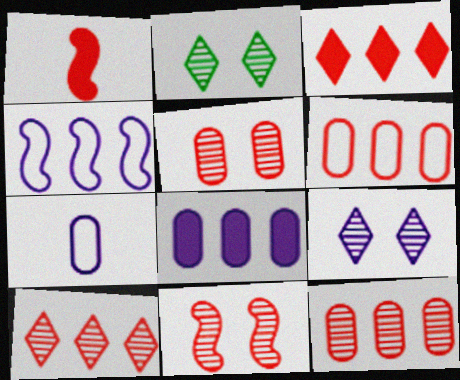[]